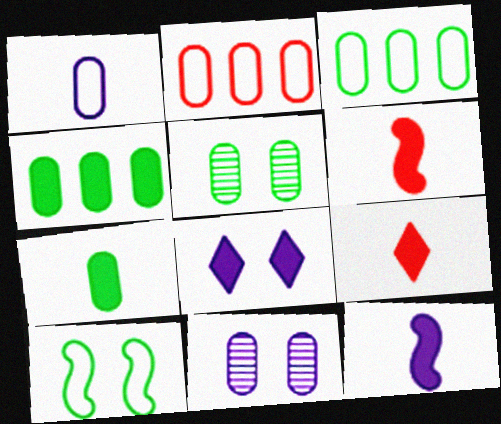[[2, 7, 11], 
[3, 5, 7], 
[4, 6, 8], 
[7, 9, 12]]